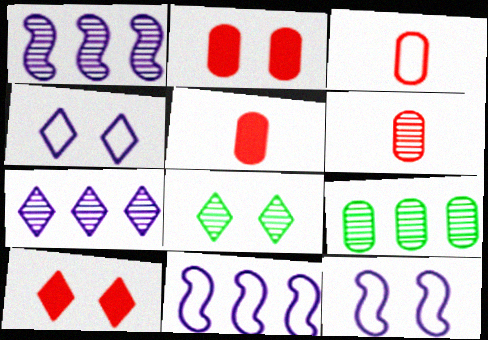[[1, 6, 8], 
[2, 8, 12], 
[3, 5, 6], 
[4, 8, 10], 
[5, 8, 11]]